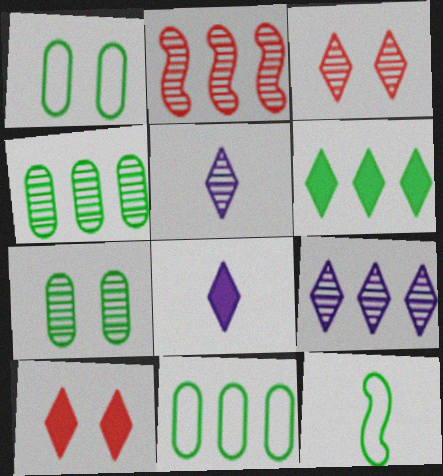[[1, 2, 8], 
[2, 4, 9], 
[2, 5, 7], 
[6, 7, 12], 
[6, 8, 10]]